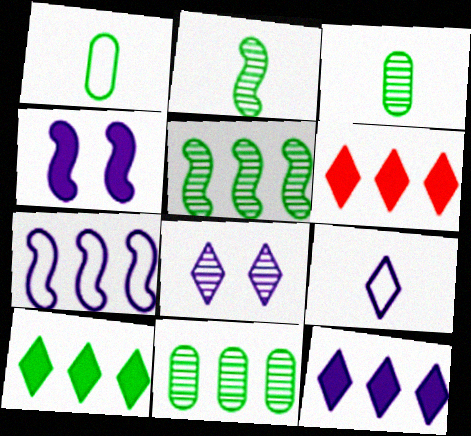[[6, 7, 11], 
[6, 10, 12], 
[8, 9, 12]]